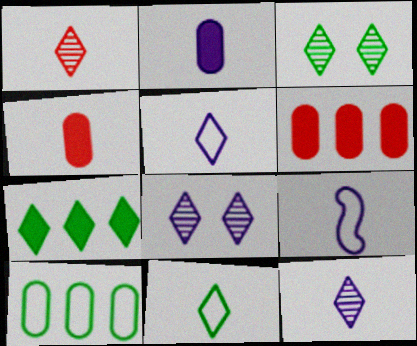[[2, 9, 12], 
[3, 6, 9], 
[3, 7, 11]]